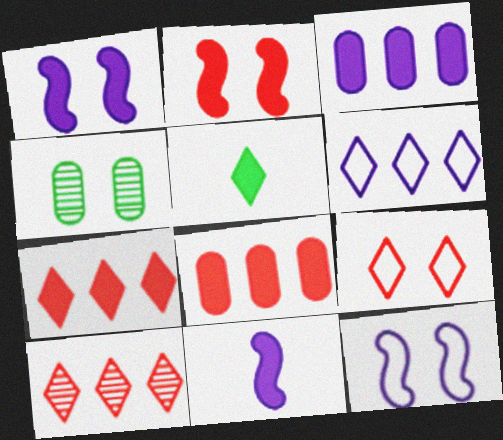[[1, 4, 9], 
[1, 5, 8], 
[2, 3, 5]]